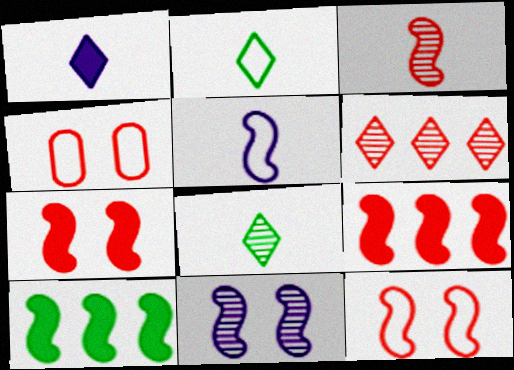[[3, 9, 12]]